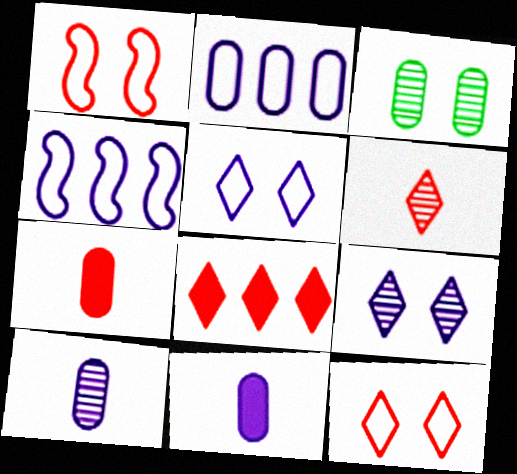[[2, 3, 7], 
[4, 9, 11], 
[6, 8, 12]]